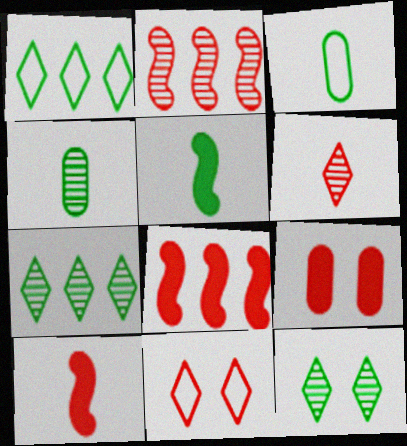[]